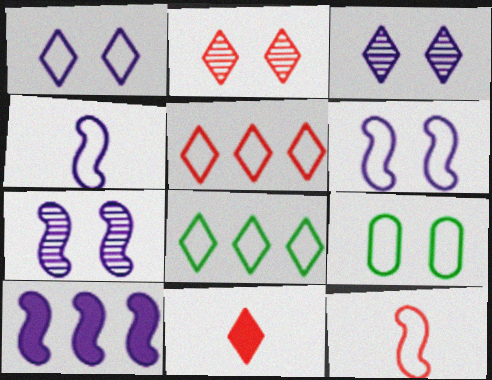[[2, 5, 11], 
[3, 8, 11], 
[4, 5, 9], 
[4, 7, 10]]